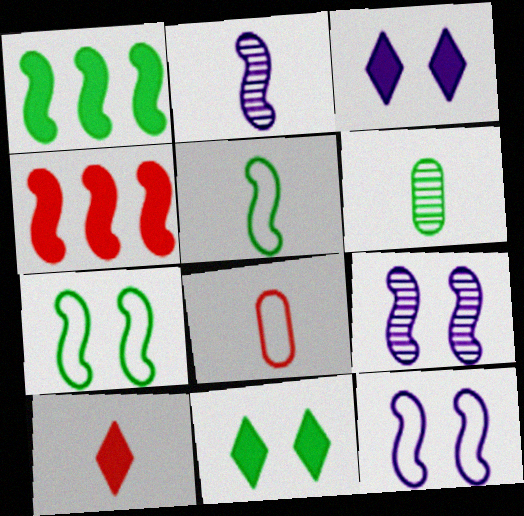[[2, 4, 7], 
[4, 5, 9]]